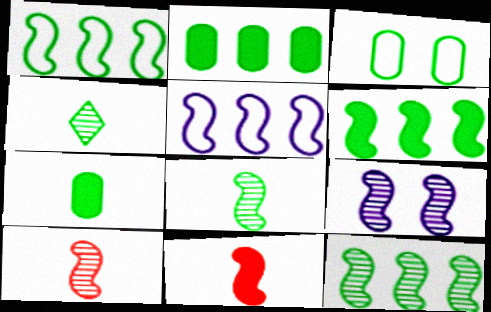[[1, 6, 12], 
[1, 9, 11], 
[3, 4, 6], 
[9, 10, 12]]